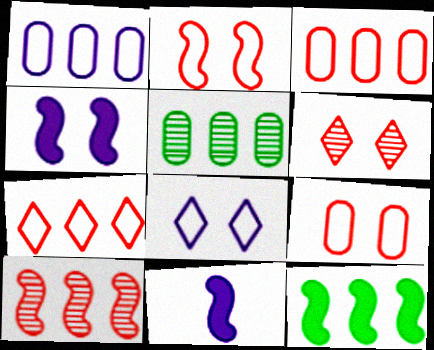[]